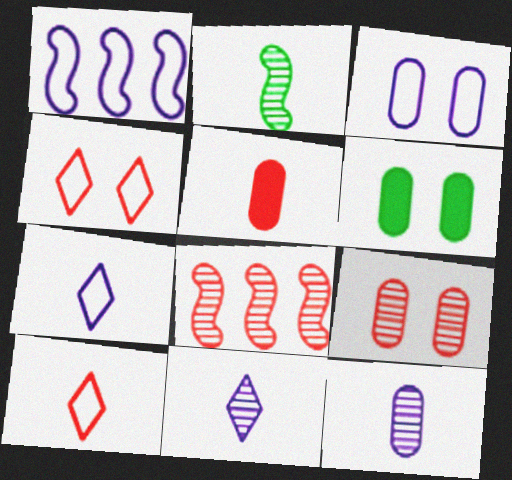[[1, 3, 7], 
[2, 5, 7], 
[3, 6, 9], 
[4, 5, 8], 
[6, 7, 8]]